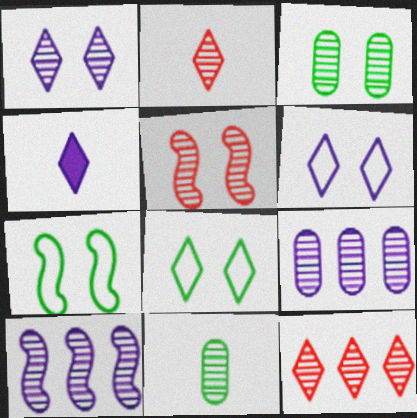[[1, 3, 5], 
[2, 3, 10], 
[4, 8, 12]]